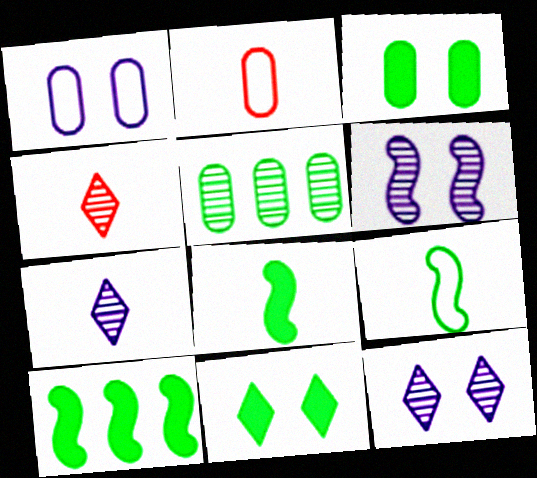[[1, 4, 10], 
[2, 7, 8], 
[2, 10, 12], 
[4, 5, 6], 
[5, 9, 11]]